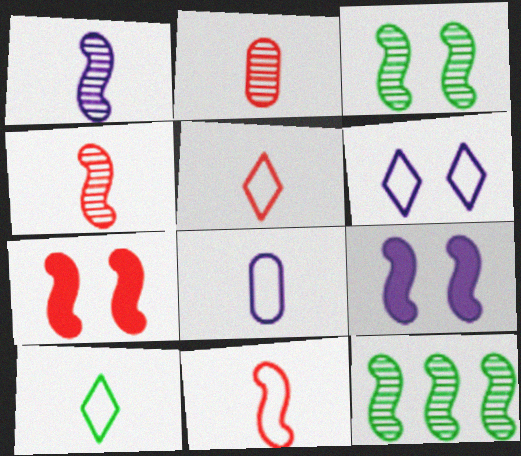[[8, 10, 11], 
[9, 11, 12]]